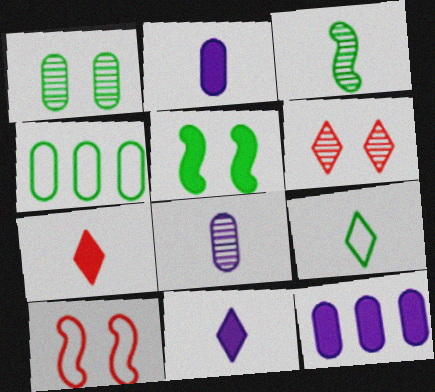[[5, 7, 12]]